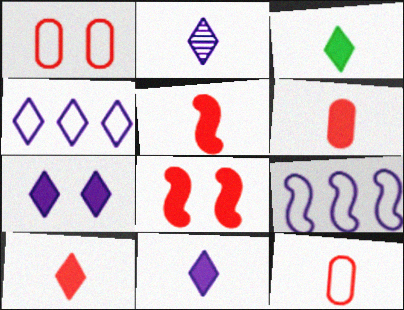[[2, 4, 7], 
[3, 10, 11], 
[5, 6, 10]]